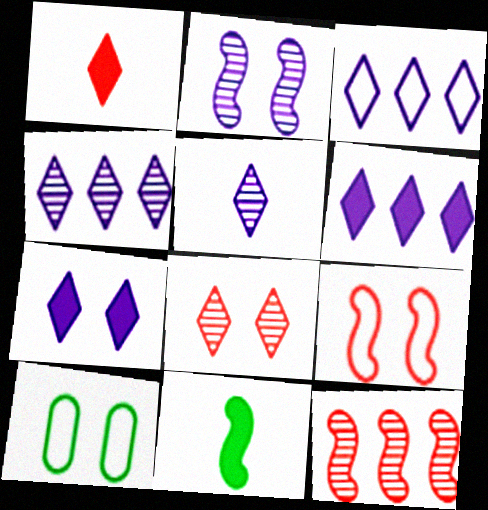[[3, 4, 6], 
[3, 5, 7]]